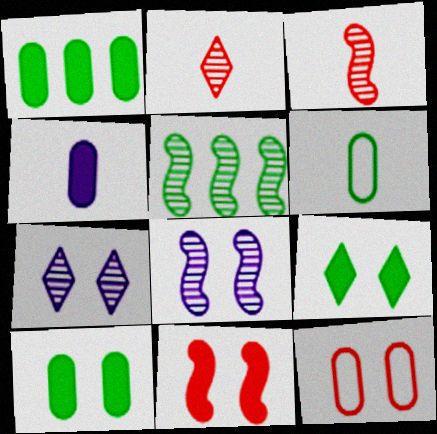[[3, 5, 8], 
[5, 6, 9], 
[8, 9, 12]]